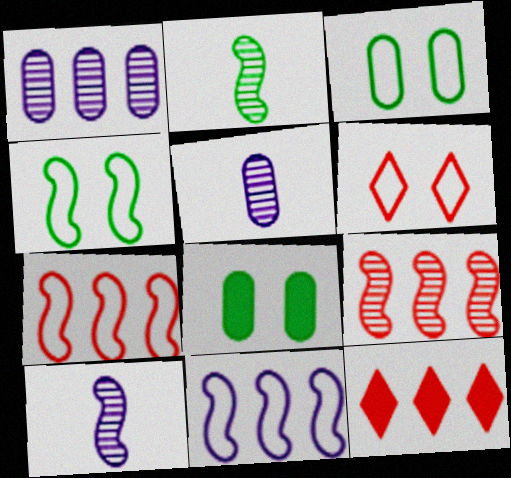[[3, 10, 12], 
[4, 5, 12]]